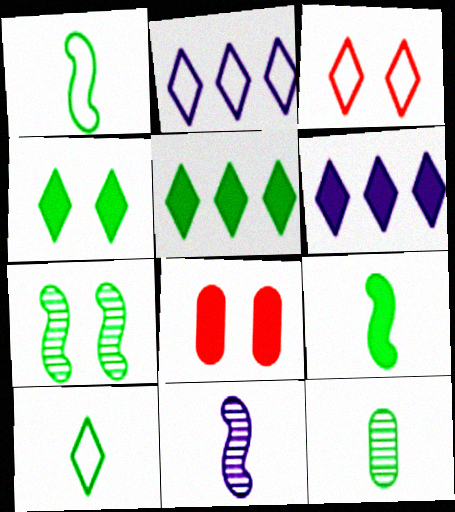[[2, 3, 10], 
[6, 8, 9], 
[9, 10, 12]]